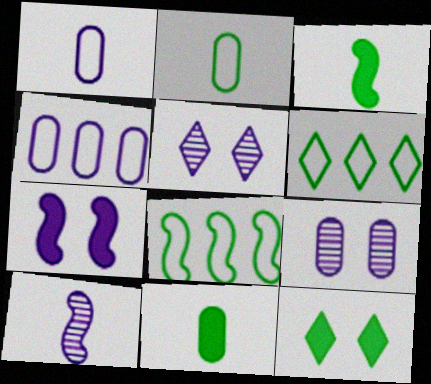[]